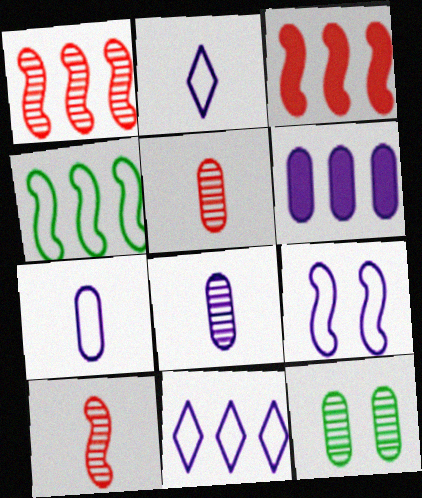[[2, 3, 12], 
[7, 9, 11]]